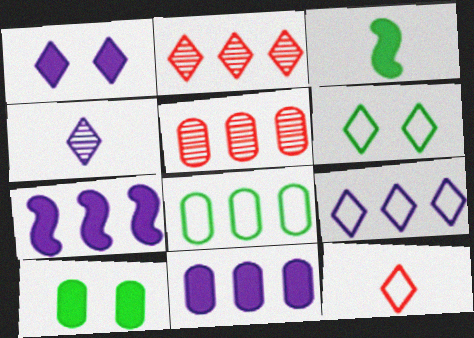[[1, 4, 9], 
[2, 7, 8], 
[5, 8, 11], 
[6, 9, 12]]